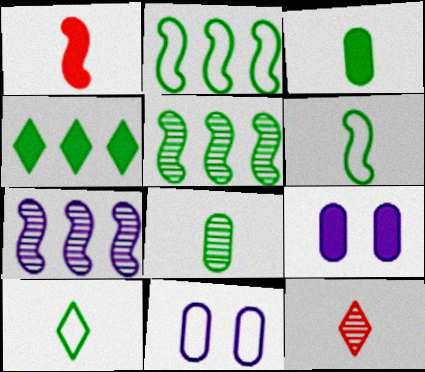[[1, 4, 9], 
[2, 9, 12]]